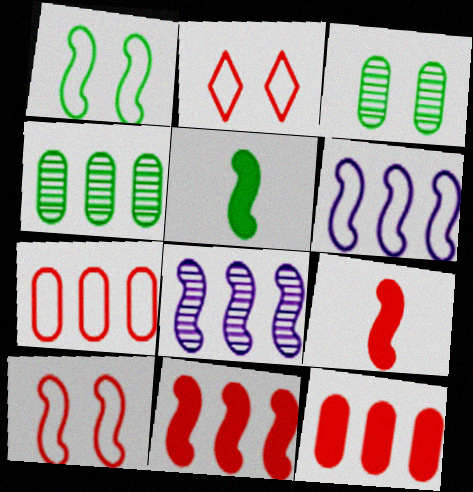[[1, 8, 9], 
[5, 8, 10]]